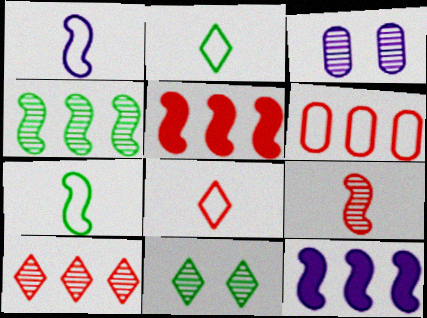[[2, 3, 5], 
[5, 6, 10]]